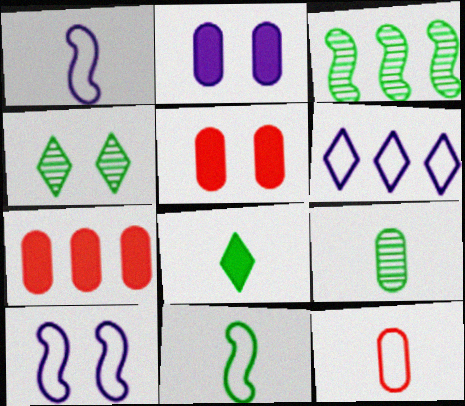[[1, 4, 7], 
[3, 4, 9], 
[3, 6, 7], 
[4, 5, 10], 
[8, 9, 11]]